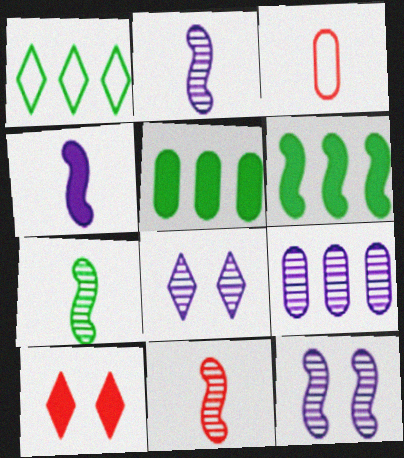[[2, 7, 11], 
[2, 8, 9], 
[3, 6, 8], 
[4, 5, 10]]